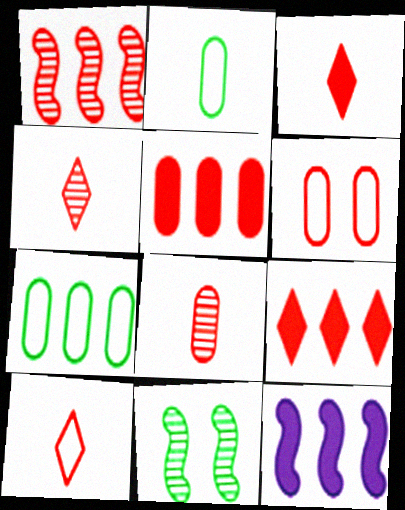[[1, 3, 6], 
[3, 4, 10], 
[5, 6, 8]]